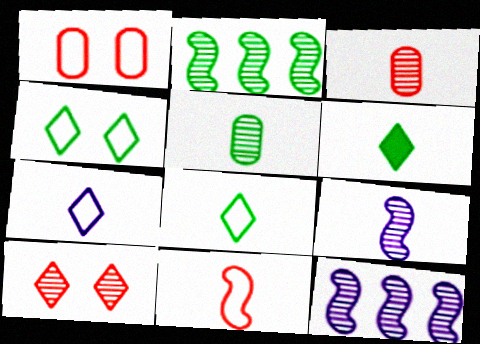[[1, 6, 12], 
[5, 10, 12]]